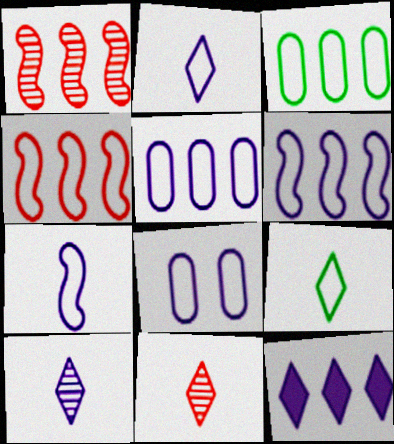[[1, 3, 12], 
[2, 6, 8], 
[4, 8, 9]]